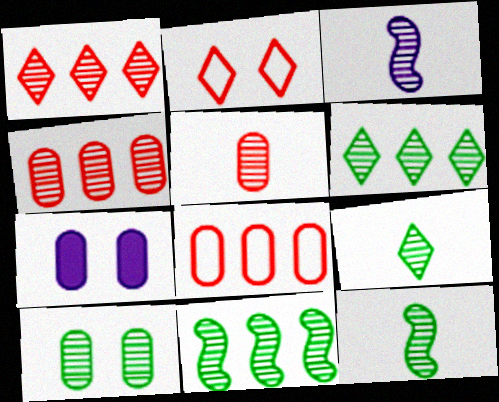[[1, 3, 10], 
[3, 5, 9], 
[6, 10, 12], 
[9, 10, 11]]